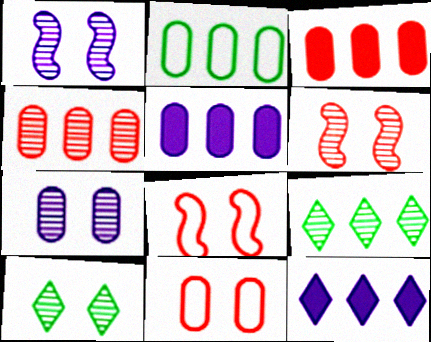[[2, 4, 5], 
[6, 7, 10]]